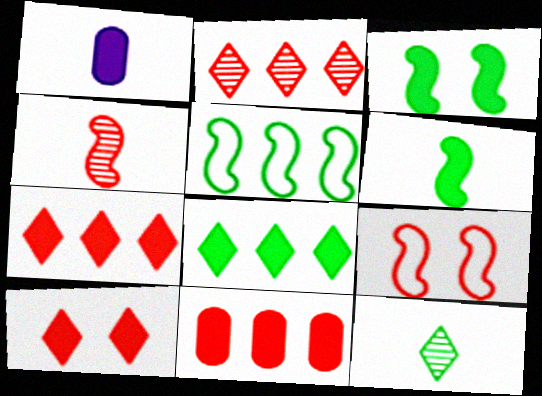[[1, 3, 7]]